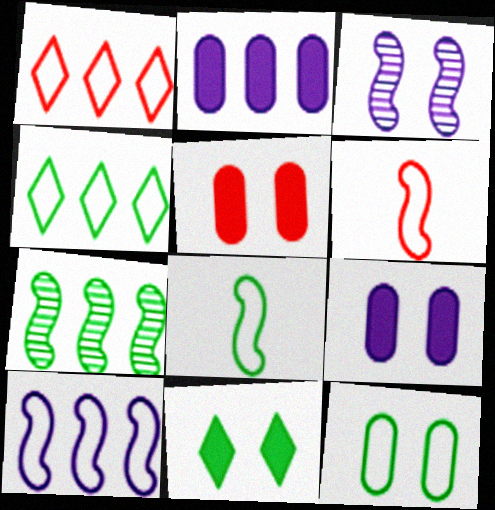[[1, 2, 7], 
[4, 8, 12]]